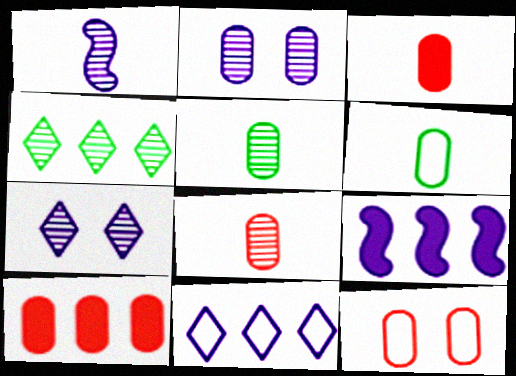[[2, 6, 10], 
[8, 10, 12]]